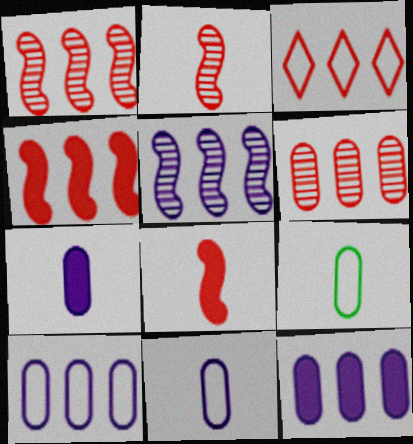[[3, 4, 6]]